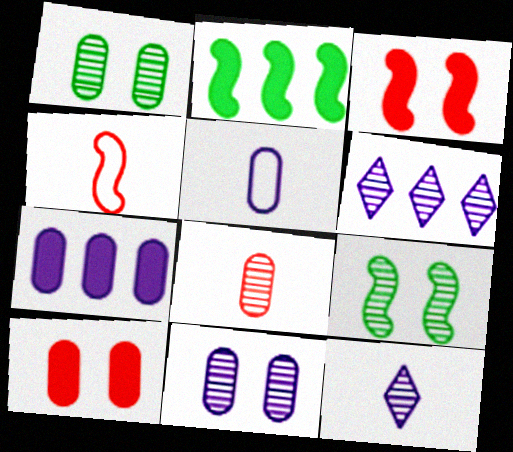[[5, 7, 11], 
[6, 8, 9]]